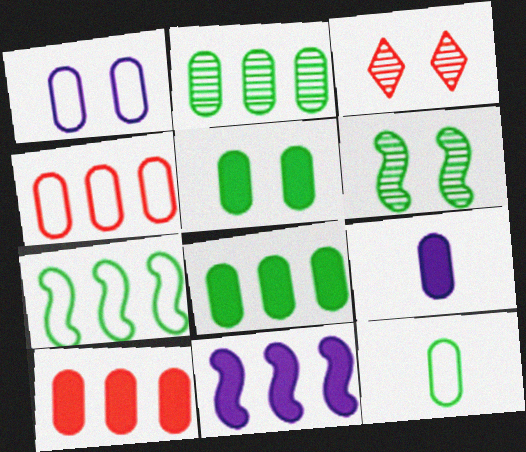[[1, 4, 12], 
[2, 5, 12], 
[3, 7, 9], 
[3, 11, 12], 
[5, 9, 10]]